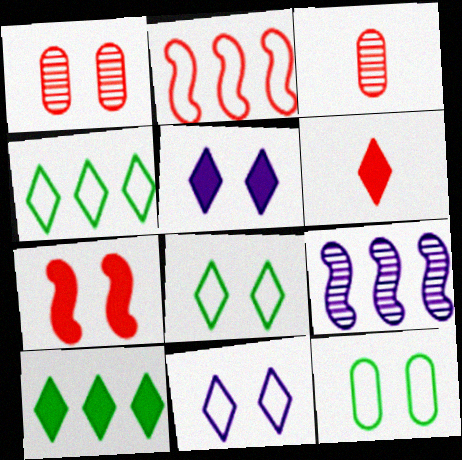[[1, 2, 6], 
[5, 6, 10], 
[6, 9, 12]]